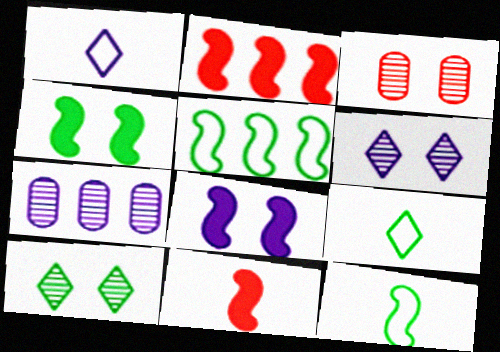[[1, 7, 8]]